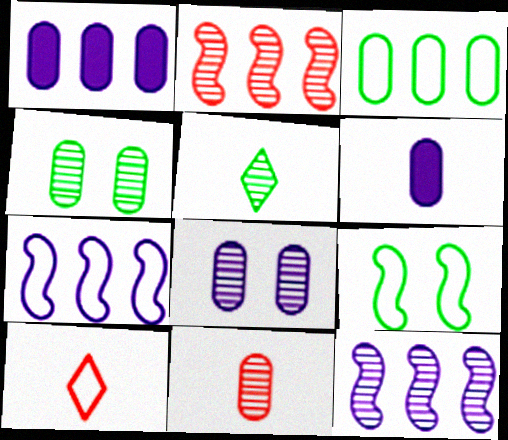[[2, 5, 8]]